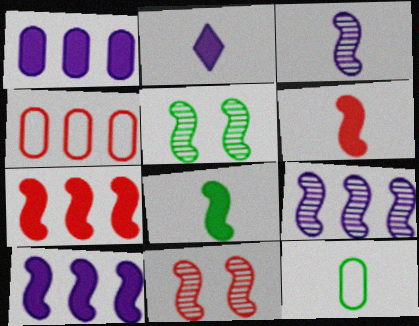[[2, 4, 5]]